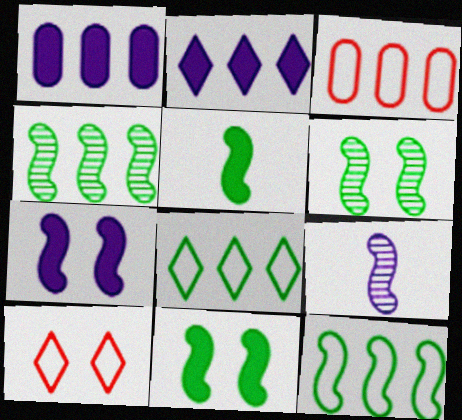[[2, 3, 4], 
[5, 6, 12]]